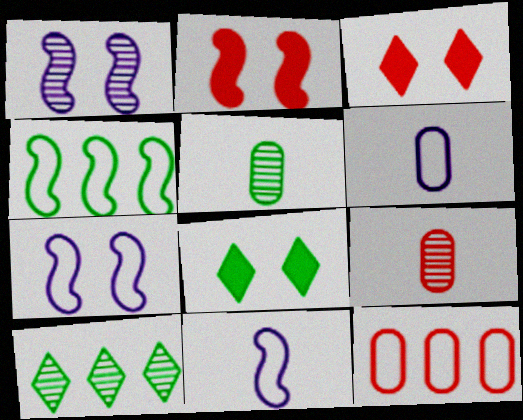[[1, 9, 10], 
[2, 6, 10], 
[4, 5, 8]]